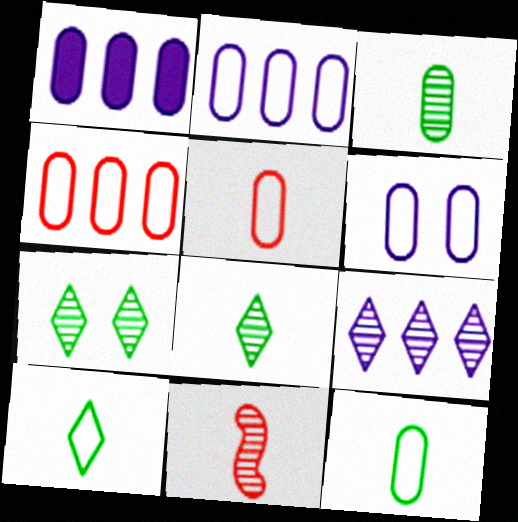[[4, 6, 12]]